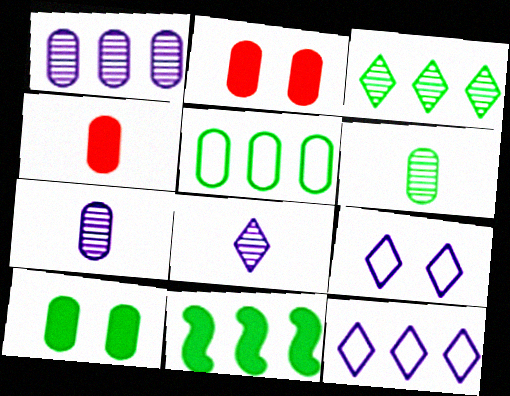[[2, 5, 7], 
[3, 5, 11], 
[5, 6, 10]]